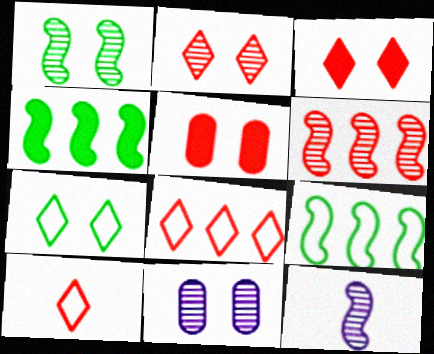[[1, 2, 11], 
[1, 6, 12], 
[4, 10, 11], 
[5, 6, 10]]